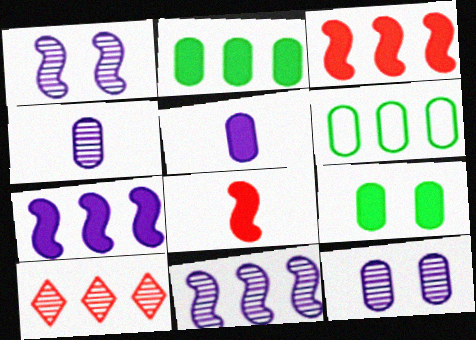[[6, 7, 10]]